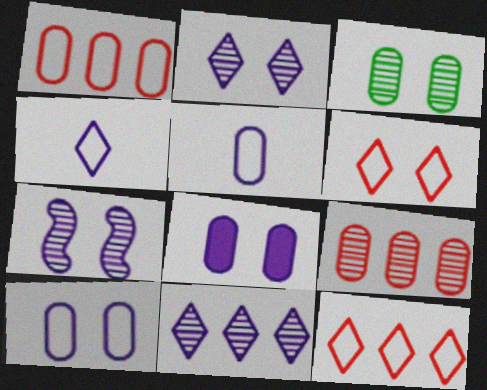[]